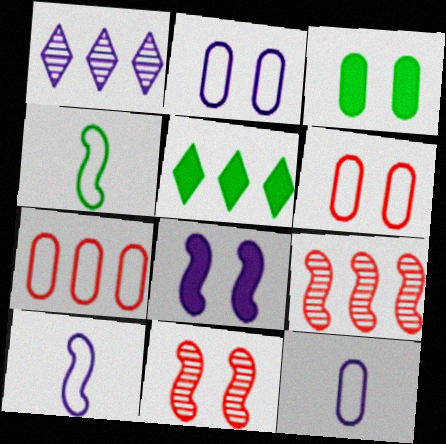[[1, 8, 12], 
[4, 8, 9], 
[5, 11, 12]]